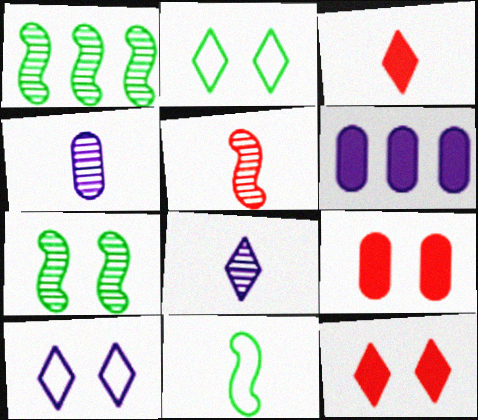[[2, 5, 6], 
[3, 4, 11], 
[7, 9, 10]]